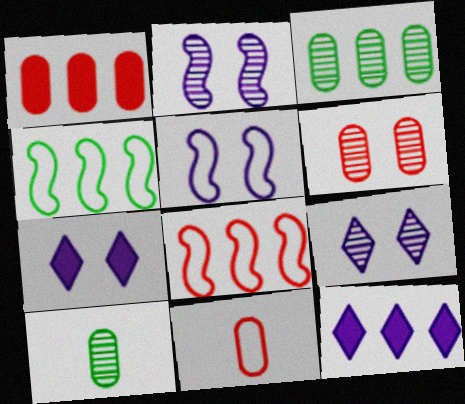[[1, 6, 11], 
[3, 8, 12], 
[7, 8, 10]]